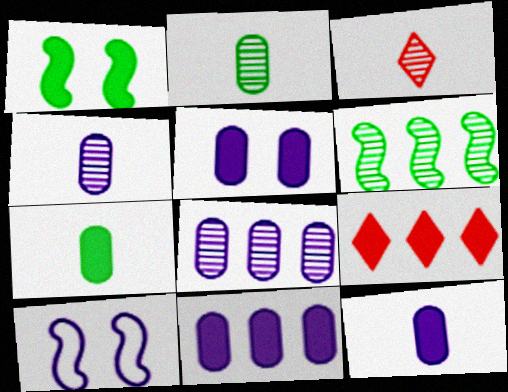[[1, 9, 12], 
[2, 9, 10], 
[5, 11, 12]]